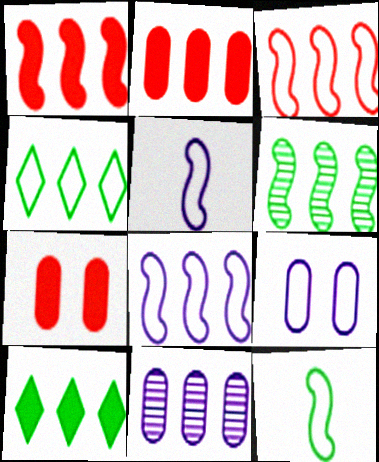[[1, 4, 11], 
[1, 6, 8], 
[3, 10, 11]]